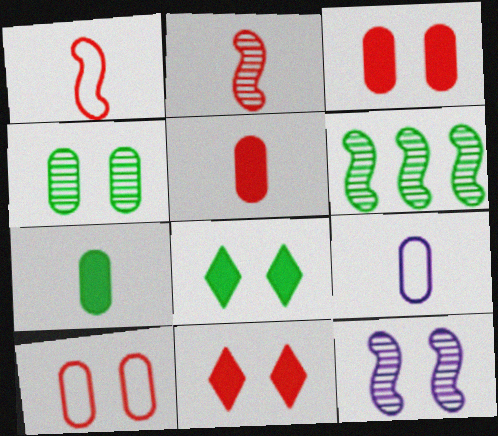[[2, 6, 12], 
[6, 9, 11], 
[8, 10, 12]]